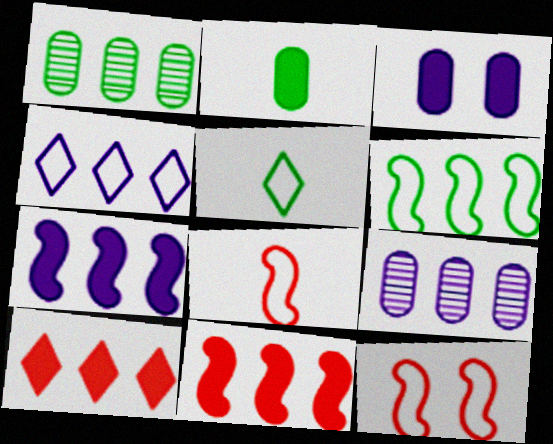[[1, 4, 11], 
[4, 7, 9], 
[6, 9, 10]]